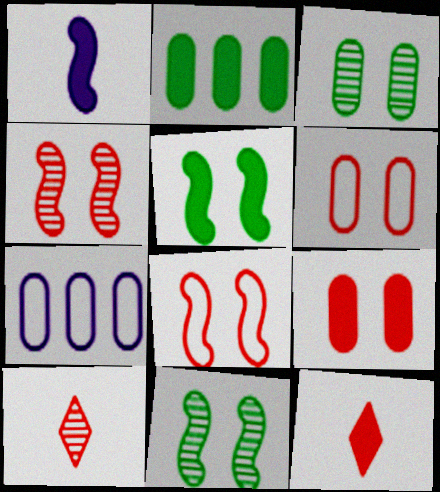[[5, 7, 10], 
[7, 11, 12]]